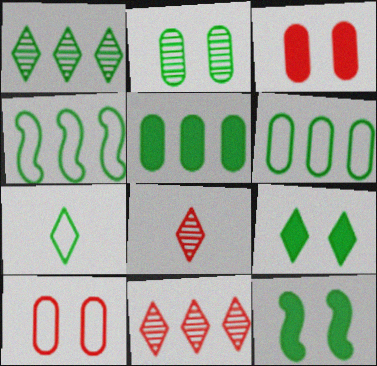[[1, 4, 5], 
[1, 7, 9]]